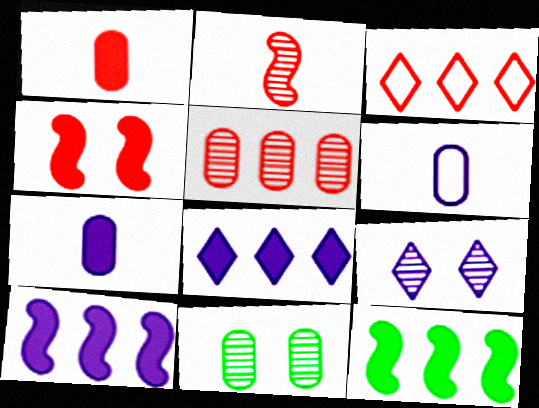[[6, 9, 10]]